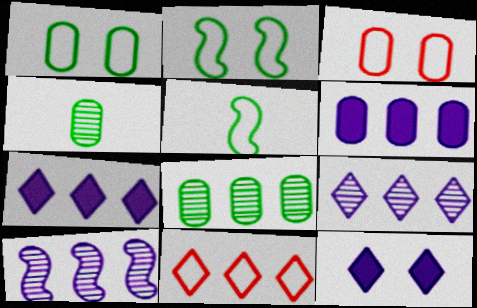[[3, 4, 6]]